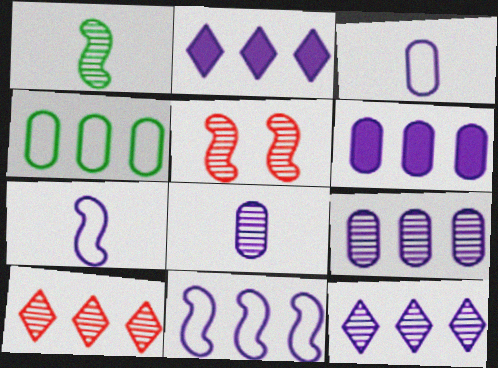[[2, 9, 11], 
[6, 11, 12]]